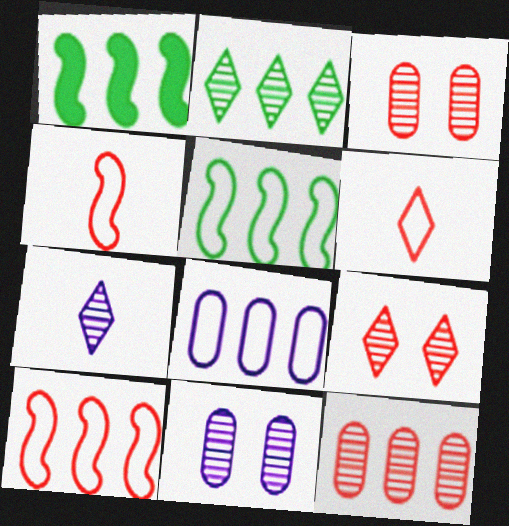[[1, 6, 11], 
[2, 7, 9]]